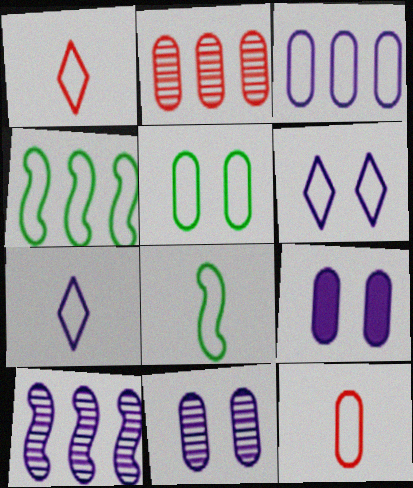[[3, 5, 12], 
[4, 6, 12], 
[7, 8, 12], 
[7, 9, 10]]